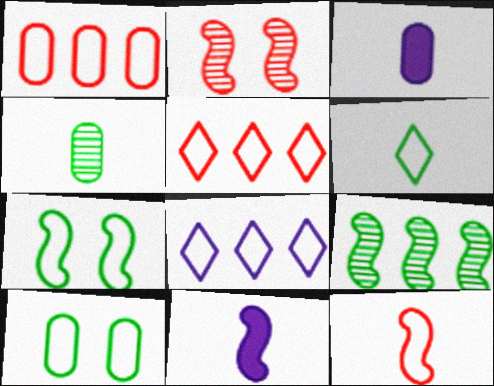[[8, 10, 12]]